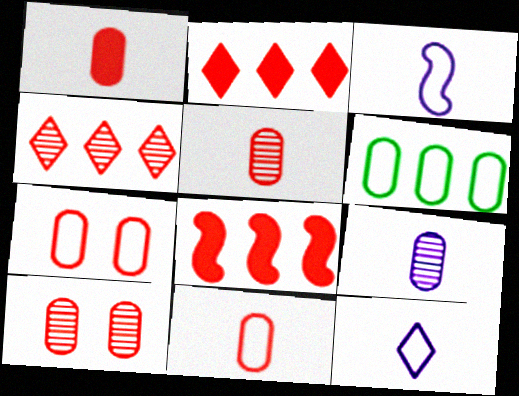[[1, 5, 11]]